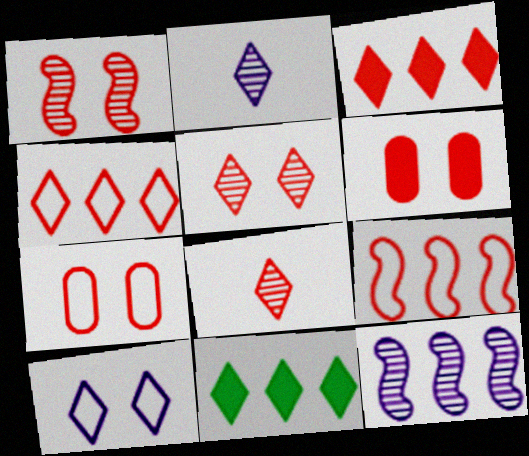[[6, 8, 9], 
[8, 10, 11]]